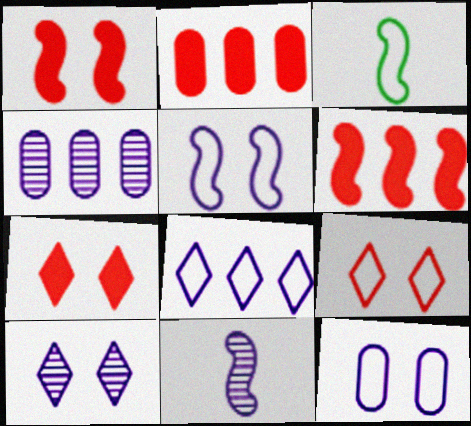[[2, 3, 10], 
[3, 4, 7], 
[4, 10, 11]]